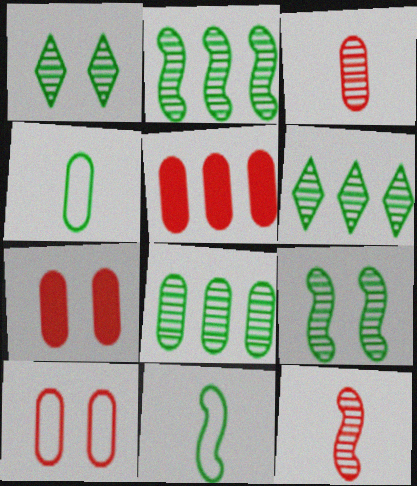[[2, 6, 8], 
[3, 5, 10]]